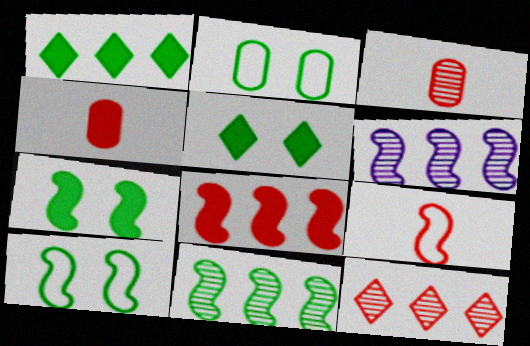[[6, 7, 9]]